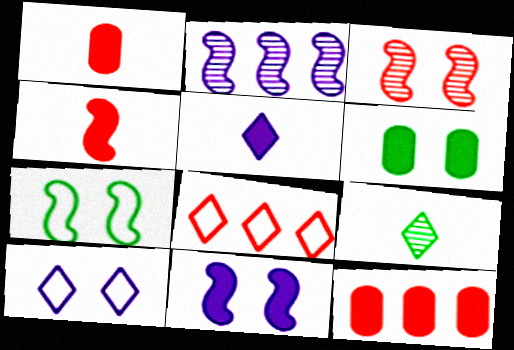[[1, 3, 8], 
[2, 4, 7], 
[3, 6, 10], 
[3, 7, 11]]